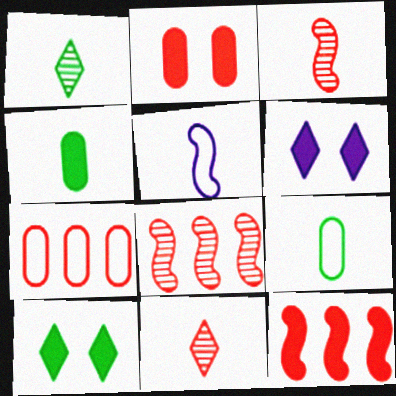[[4, 5, 11], 
[4, 6, 12], 
[6, 8, 9]]